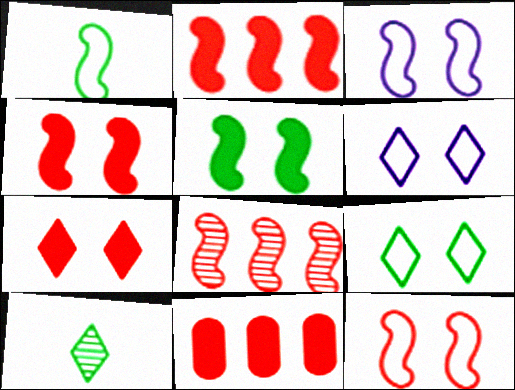[[3, 10, 11]]